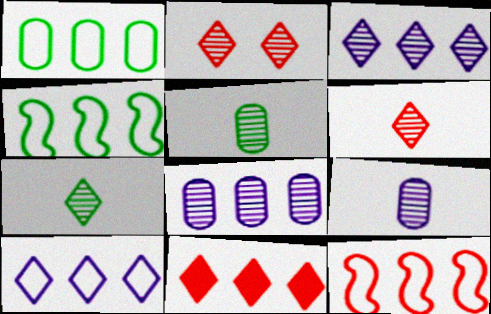[[1, 10, 12], 
[2, 3, 7], 
[4, 8, 11]]